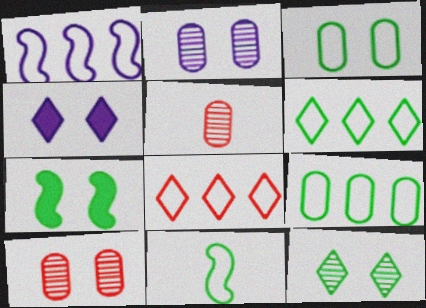[[1, 8, 9], 
[3, 6, 11], 
[3, 7, 12]]